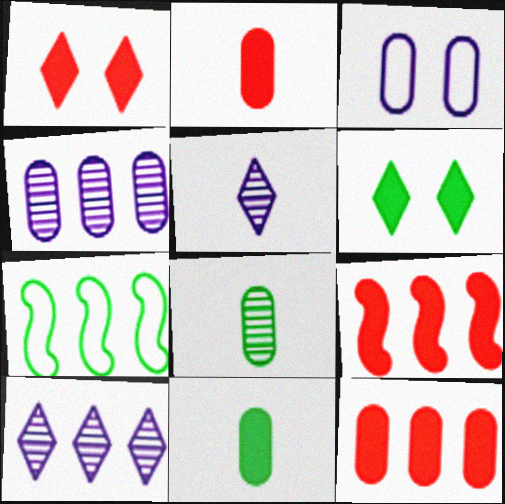[[1, 2, 9], 
[3, 8, 12], 
[6, 7, 8], 
[7, 10, 12]]